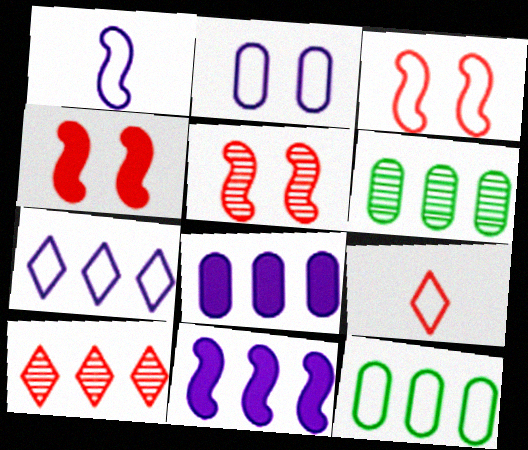[[1, 2, 7], 
[3, 4, 5], 
[10, 11, 12]]